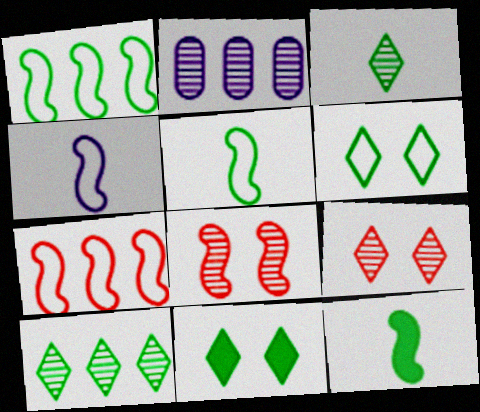[[2, 3, 8]]